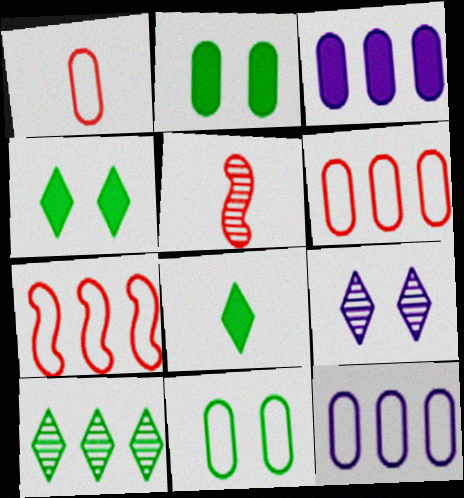[[1, 11, 12], 
[3, 7, 10], 
[4, 5, 12]]